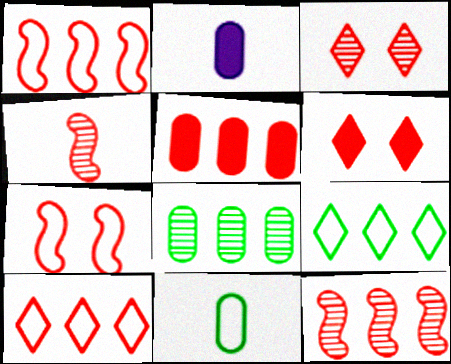[[5, 10, 12]]